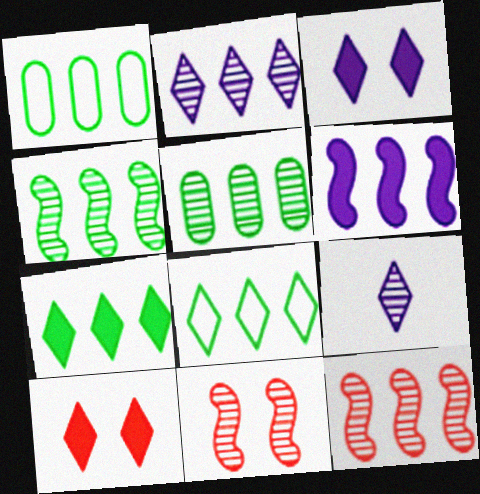[[1, 4, 7], 
[2, 5, 12], 
[5, 9, 11], 
[8, 9, 10]]